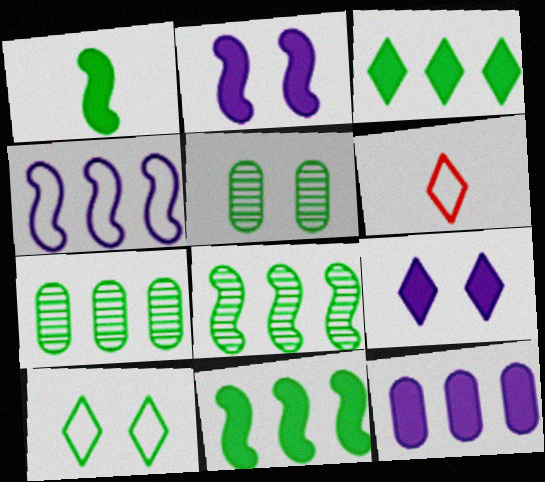[[1, 7, 10], 
[2, 6, 7]]